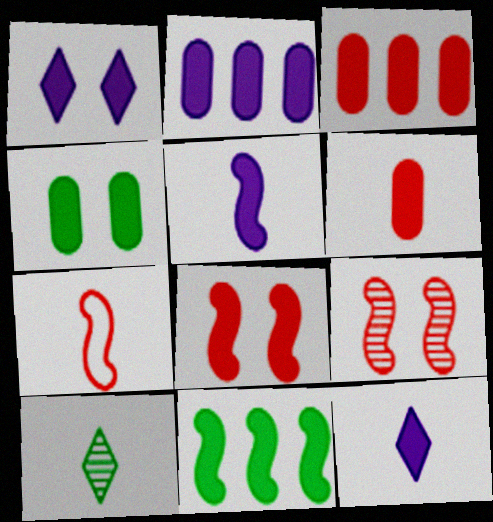[[1, 2, 5], 
[1, 4, 8], 
[1, 6, 11], 
[2, 4, 6], 
[5, 8, 11]]